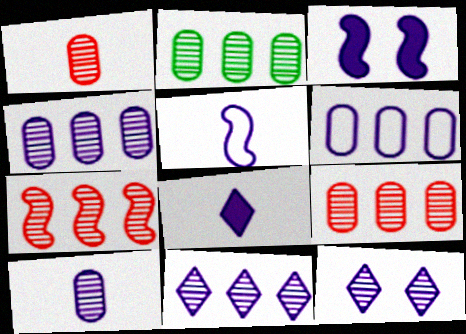[[2, 4, 9], 
[2, 7, 11], 
[5, 8, 10]]